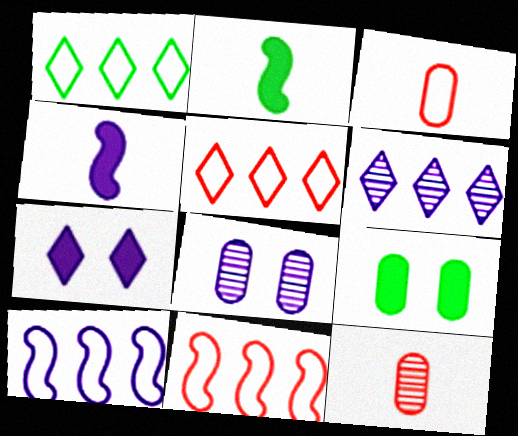[[2, 5, 8]]